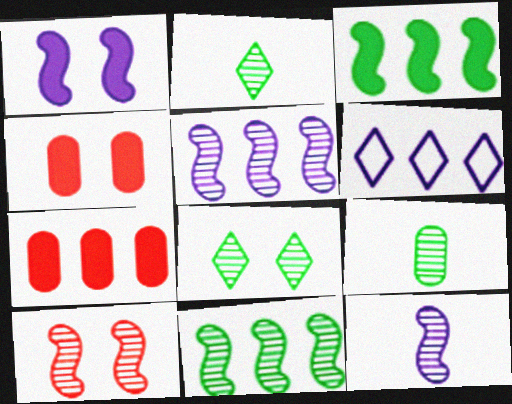[[6, 7, 11], 
[8, 9, 11], 
[10, 11, 12]]